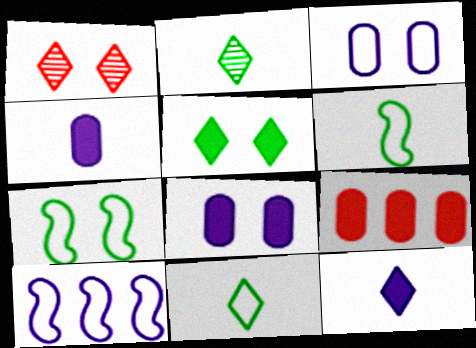[[1, 7, 8]]